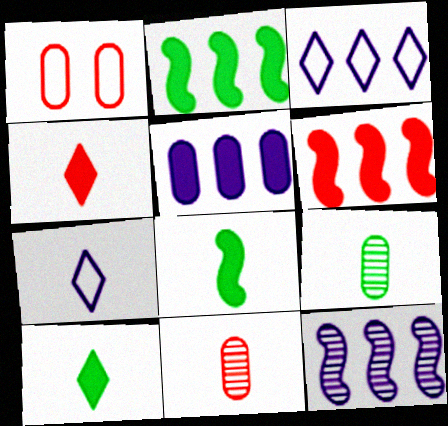[[1, 5, 9], 
[1, 10, 12], 
[3, 5, 12], 
[7, 8, 11]]